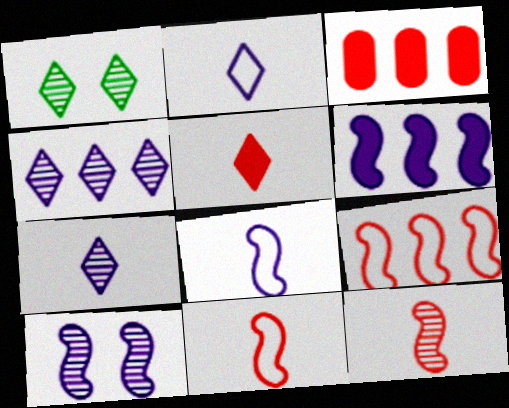[[1, 3, 8], 
[6, 8, 10]]